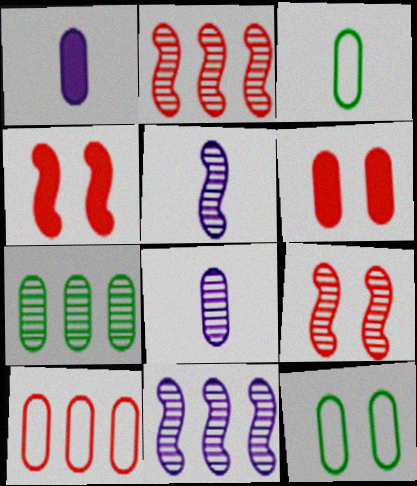[]